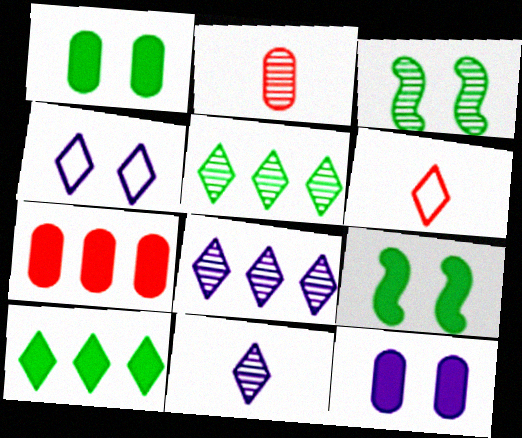[[2, 3, 8]]